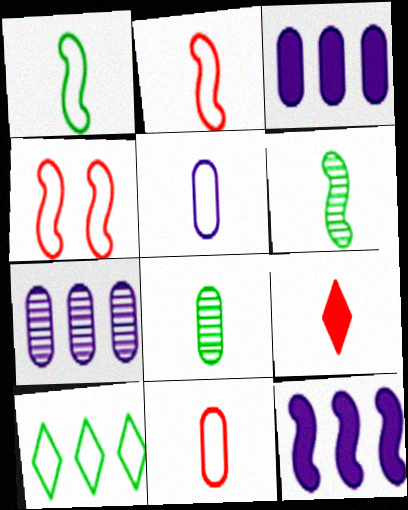[[4, 5, 10], 
[4, 6, 12], 
[5, 6, 9]]